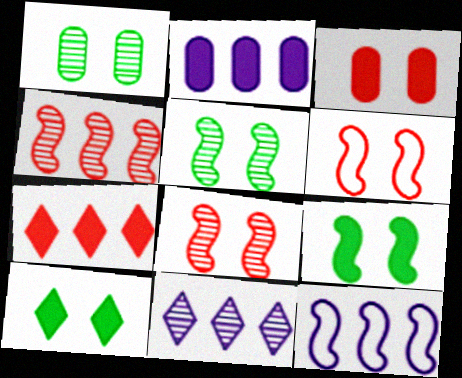[[2, 11, 12]]